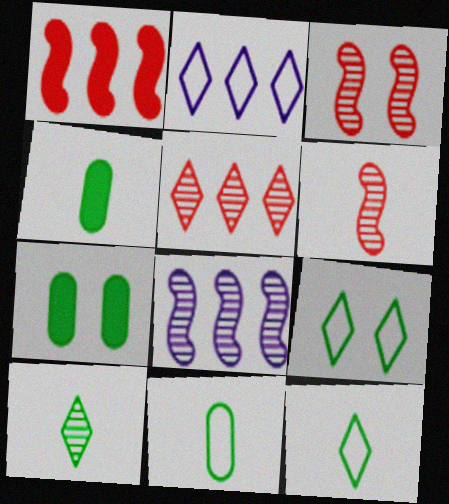[[2, 3, 4], 
[2, 6, 7]]